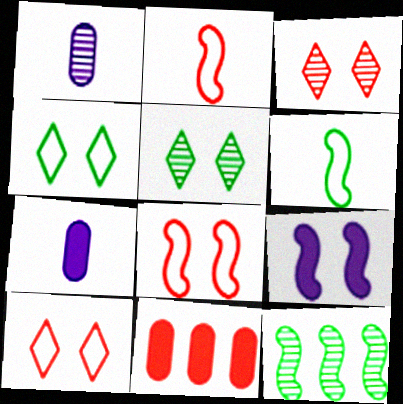[[1, 3, 12], 
[2, 3, 11], 
[2, 9, 12], 
[7, 10, 12]]